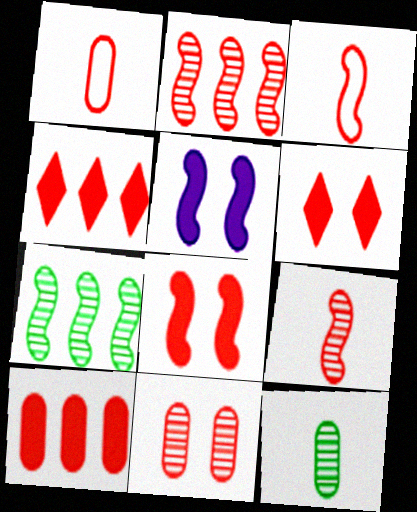[[1, 2, 6], 
[1, 10, 11], 
[2, 3, 8], 
[3, 4, 11], 
[3, 5, 7]]